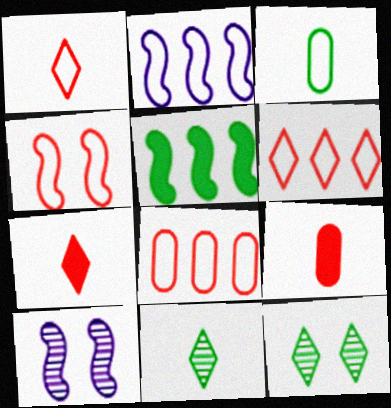[[1, 4, 8], 
[2, 9, 12], 
[3, 5, 12]]